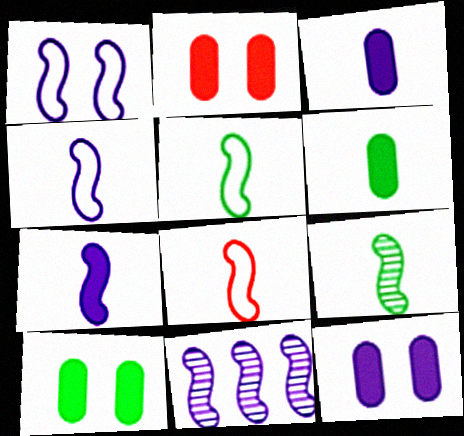[[1, 7, 11], 
[2, 10, 12], 
[4, 5, 8], 
[7, 8, 9]]